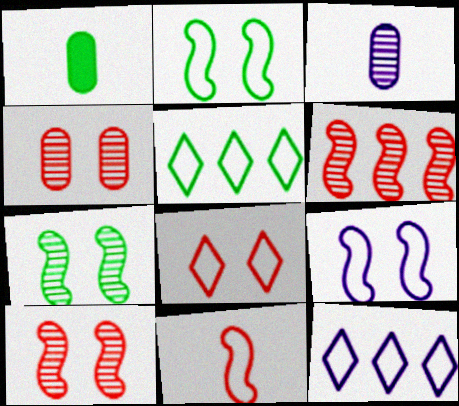[[1, 5, 7], 
[1, 10, 12]]